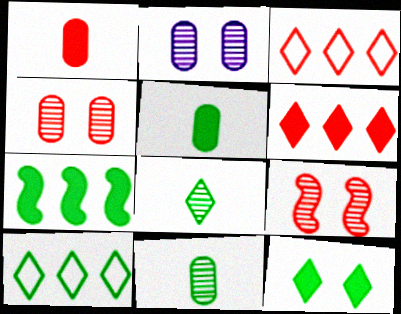[[1, 3, 9], 
[5, 7, 12], 
[8, 10, 12]]